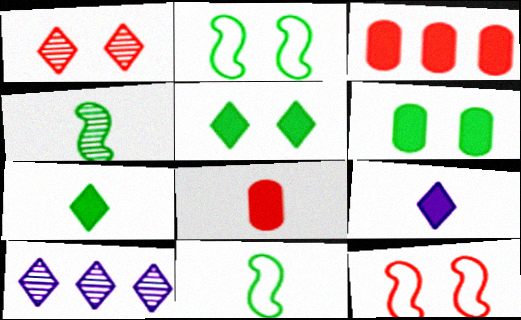[[2, 8, 10]]